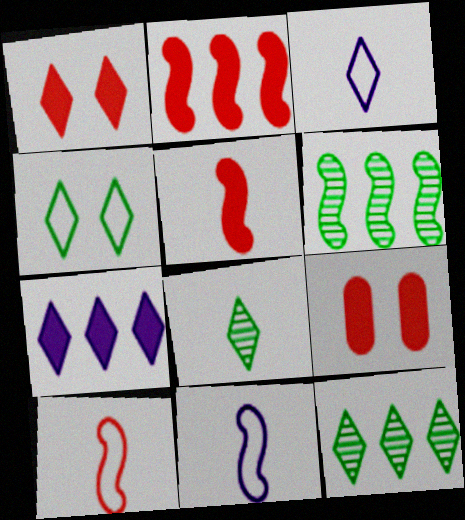[[1, 3, 12], 
[3, 6, 9], 
[9, 11, 12]]